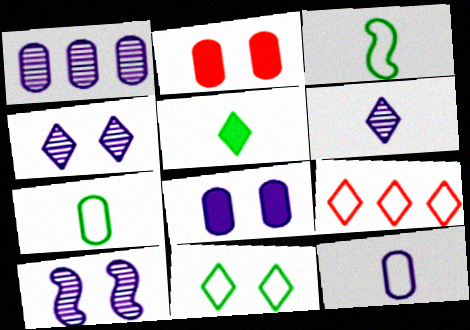[[1, 2, 7], 
[1, 6, 10], 
[1, 8, 12], 
[2, 10, 11], 
[4, 5, 9]]